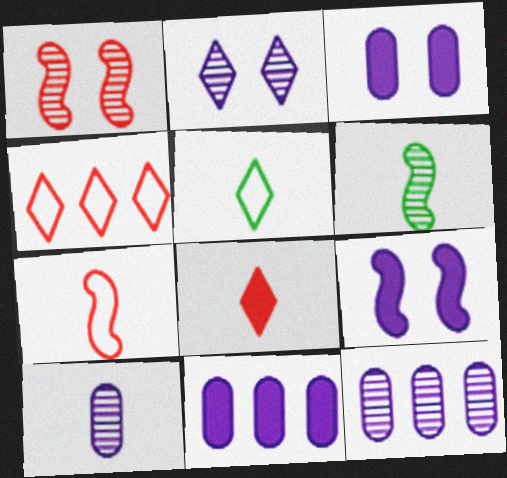[[1, 5, 11], 
[3, 4, 6]]